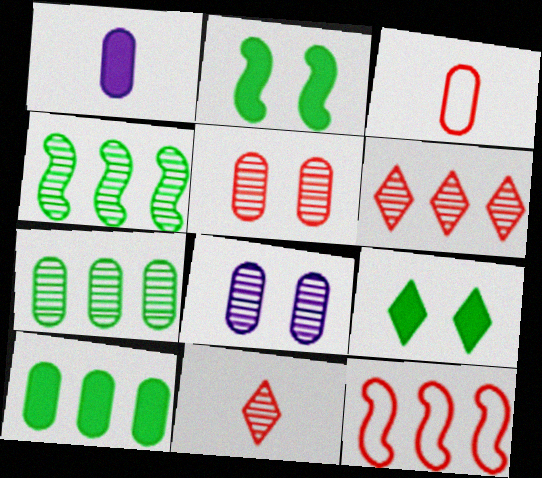[[3, 8, 10], 
[4, 8, 11]]